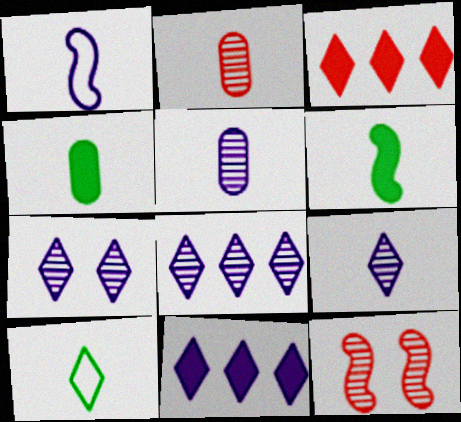[[3, 7, 10], 
[7, 8, 9]]